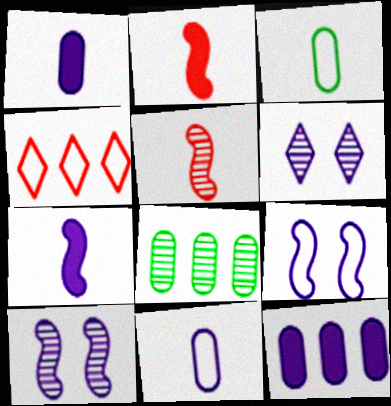[[3, 4, 9], 
[5, 6, 8]]